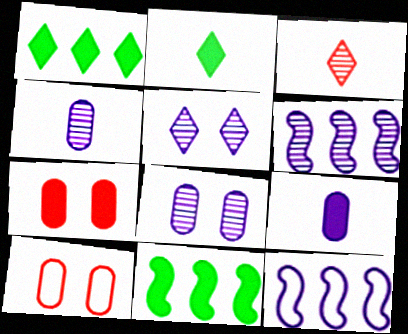[[2, 6, 10], 
[4, 5, 6], 
[5, 9, 12]]